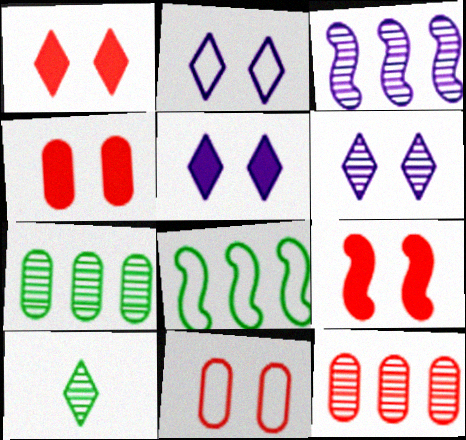[[1, 4, 9], 
[2, 5, 6]]